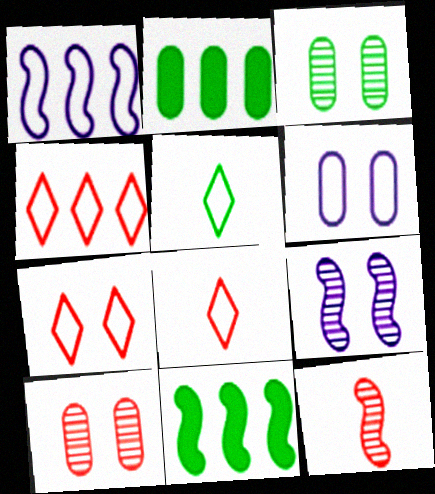[[2, 8, 9], 
[3, 5, 11], 
[4, 7, 8]]